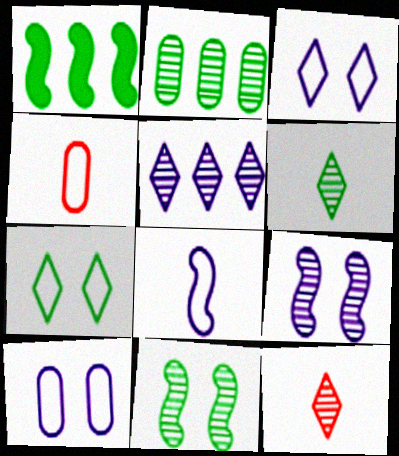[[1, 10, 12], 
[2, 6, 11], 
[2, 9, 12]]